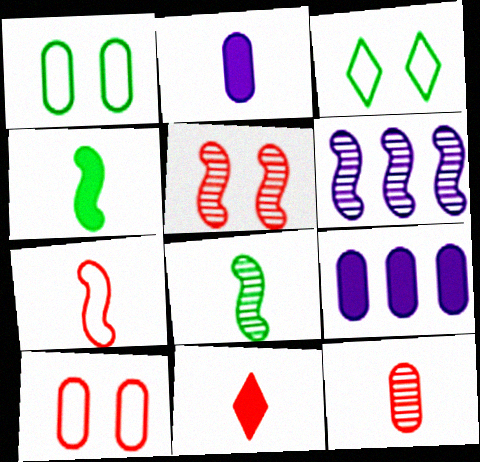[[1, 6, 11], 
[1, 9, 12], 
[2, 4, 11], 
[5, 6, 8], 
[7, 11, 12]]